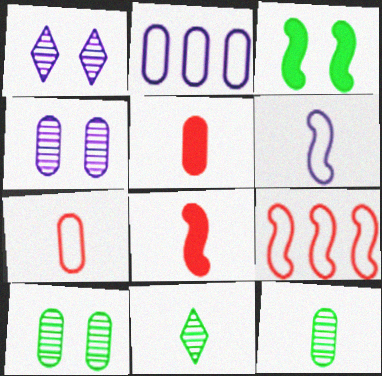[[2, 5, 10], 
[5, 6, 11]]